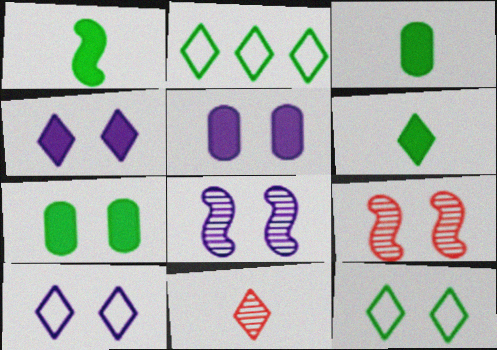[[1, 3, 6], 
[2, 4, 11], 
[5, 8, 10], 
[5, 9, 12], 
[7, 9, 10]]